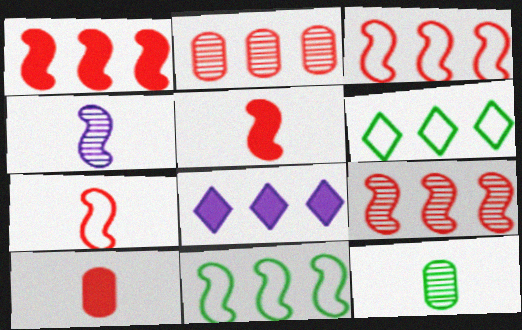[[1, 3, 9], 
[2, 8, 11]]